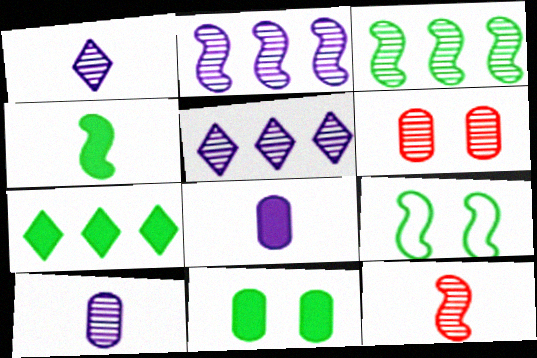[[1, 3, 6], 
[3, 4, 9], 
[4, 7, 11]]